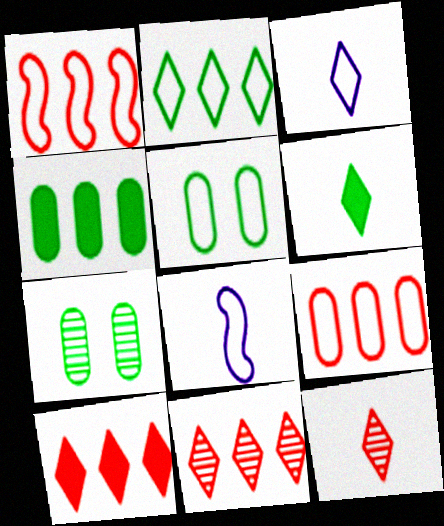[[1, 3, 5], 
[3, 6, 12], 
[7, 8, 10]]